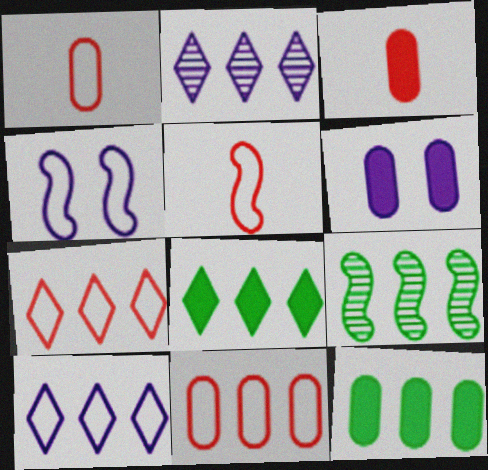[[2, 7, 8], 
[3, 6, 12]]